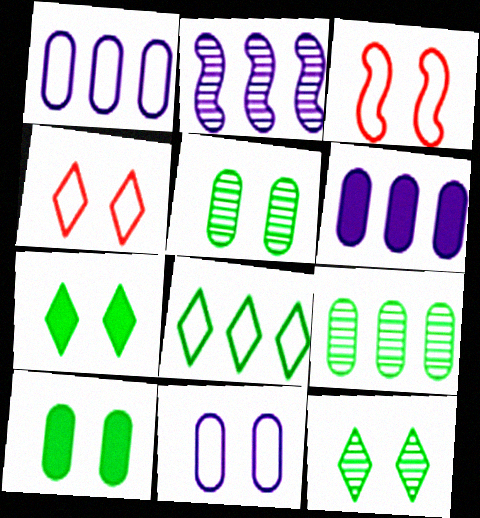[]